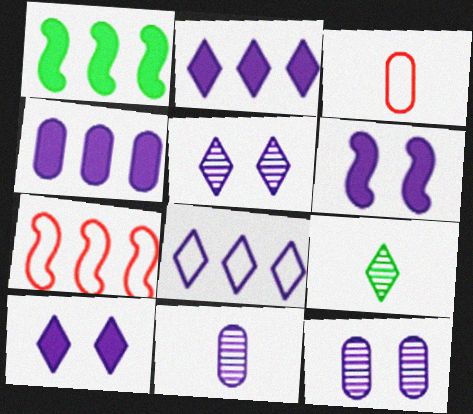[[1, 3, 5], 
[6, 8, 11]]